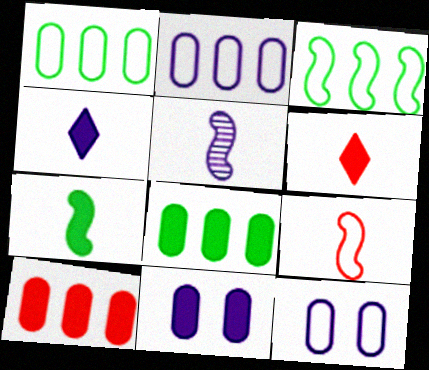[[5, 7, 9]]